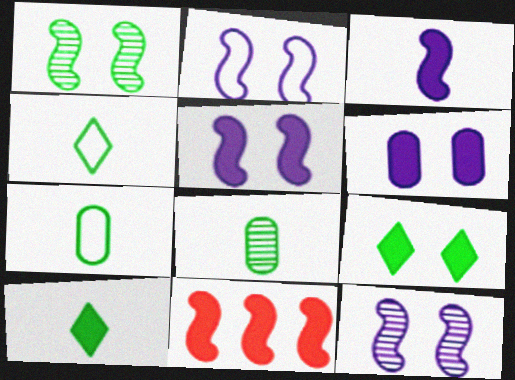[[2, 5, 12], 
[6, 10, 11]]